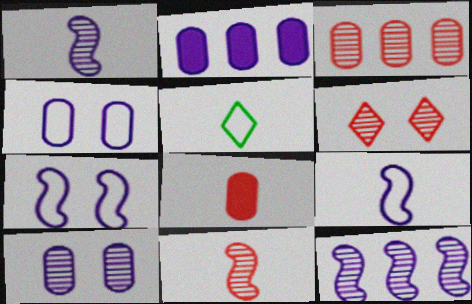[[1, 5, 8], 
[3, 6, 11]]